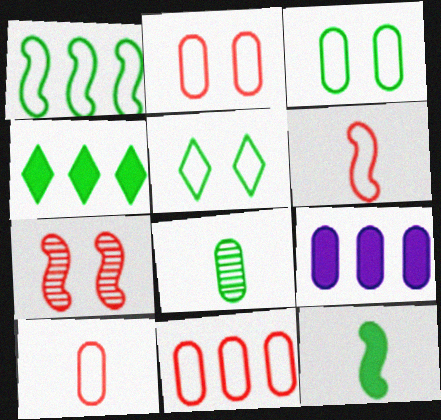[[2, 8, 9], 
[2, 10, 11]]